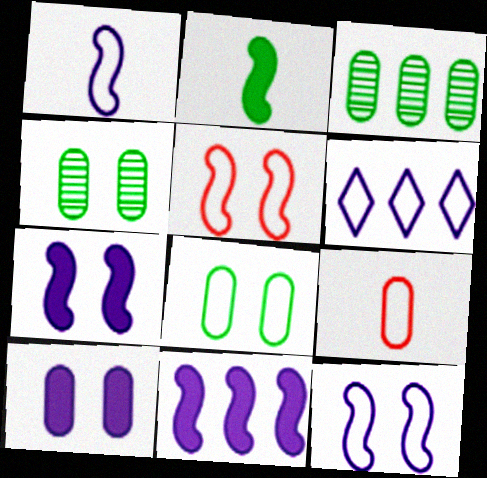[[3, 9, 10]]